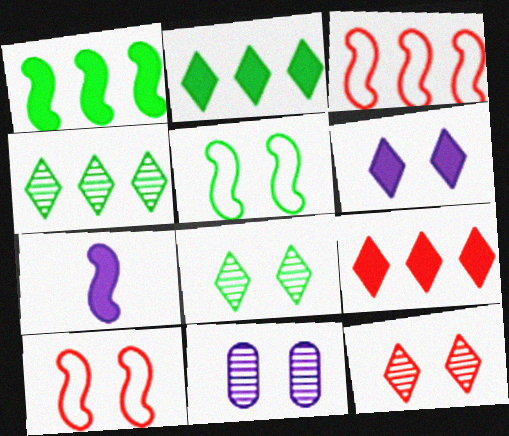[]